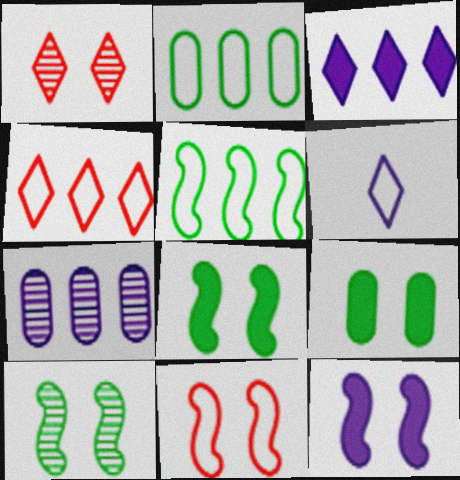[[2, 6, 11], 
[6, 7, 12], 
[10, 11, 12]]